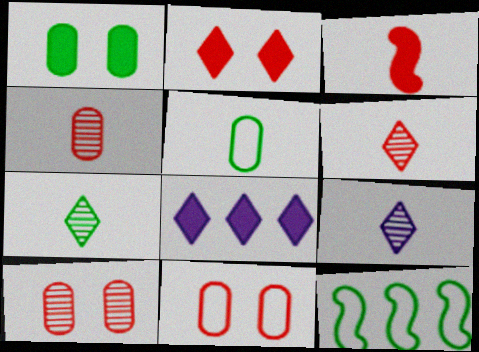[[1, 3, 8], 
[1, 7, 12], 
[3, 5, 9], 
[6, 7, 9]]